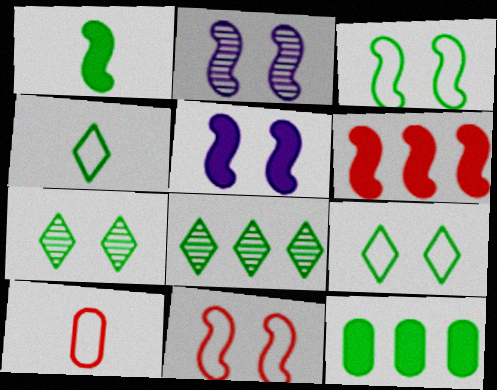[[1, 5, 6], 
[5, 8, 10]]